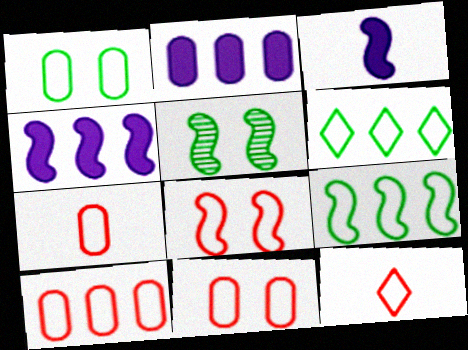[[2, 5, 12], 
[7, 10, 11], 
[8, 10, 12]]